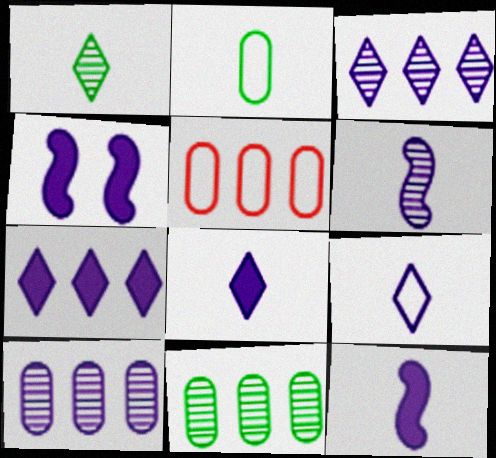[[1, 4, 5], 
[4, 9, 10]]